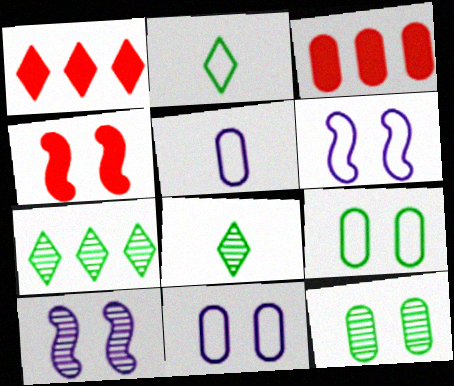[[2, 3, 10], 
[3, 5, 12], 
[3, 6, 8], 
[4, 5, 7]]